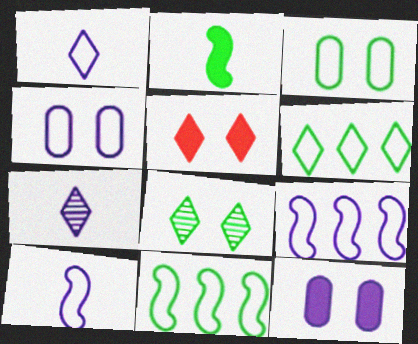[[1, 4, 9], 
[5, 6, 7], 
[7, 9, 12]]